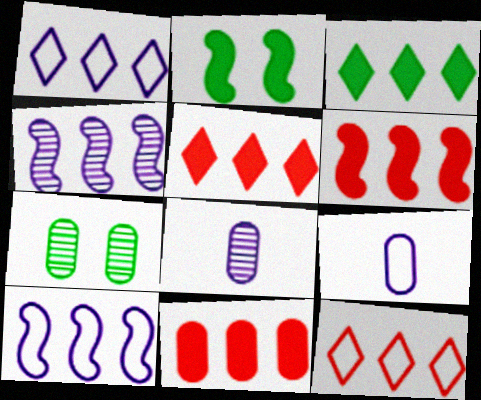[[2, 8, 12], 
[5, 6, 11], 
[7, 9, 11]]